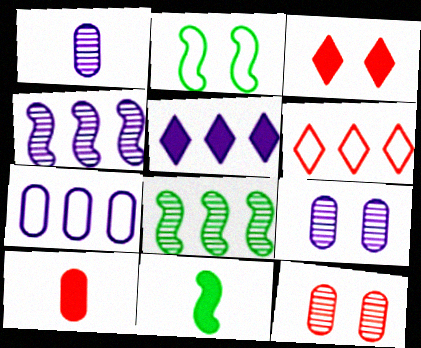[[2, 3, 9], 
[2, 8, 11], 
[4, 5, 7], 
[6, 9, 11]]